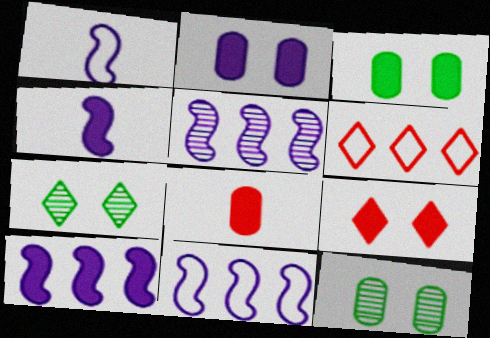[[4, 6, 12], 
[5, 10, 11], 
[7, 8, 11]]